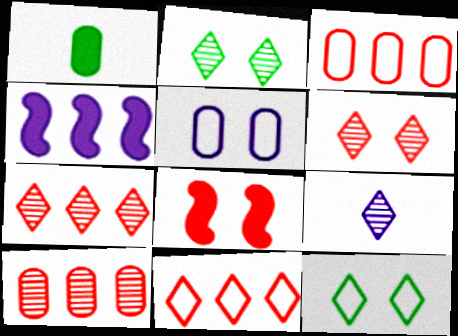[[1, 5, 10], 
[2, 5, 8], 
[2, 7, 9], 
[4, 5, 9]]